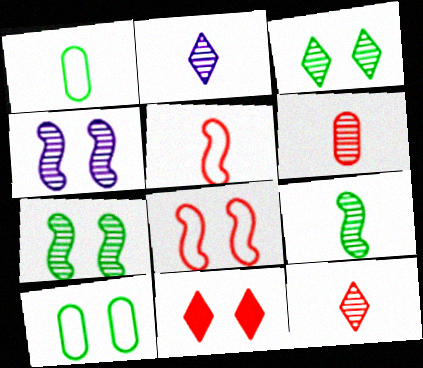[[2, 6, 9], 
[4, 10, 11]]